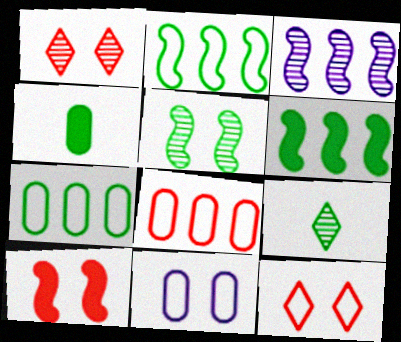[[3, 4, 12]]